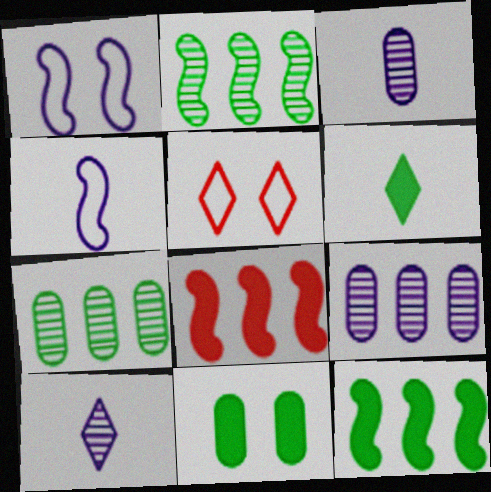[[3, 5, 12], 
[6, 11, 12]]